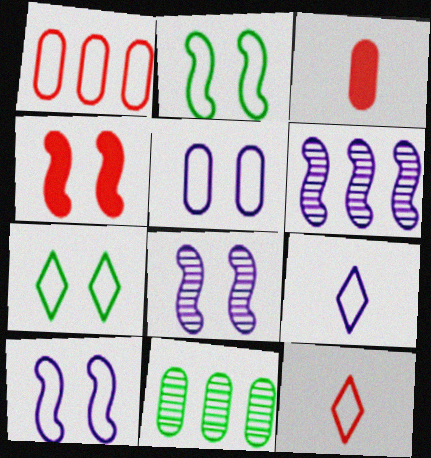[[1, 2, 9], 
[2, 4, 8], 
[3, 5, 11], 
[3, 6, 7], 
[4, 9, 11]]